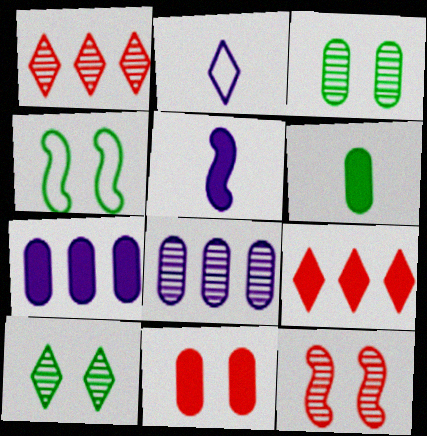[[2, 9, 10], 
[6, 7, 11]]